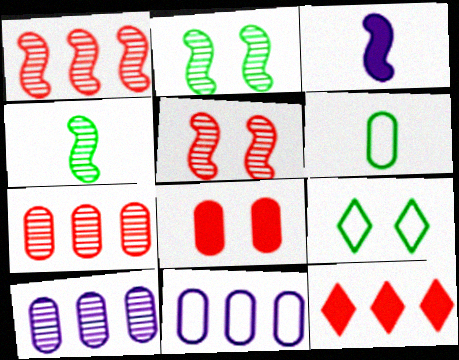[[3, 7, 9], 
[6, 8, 10]]